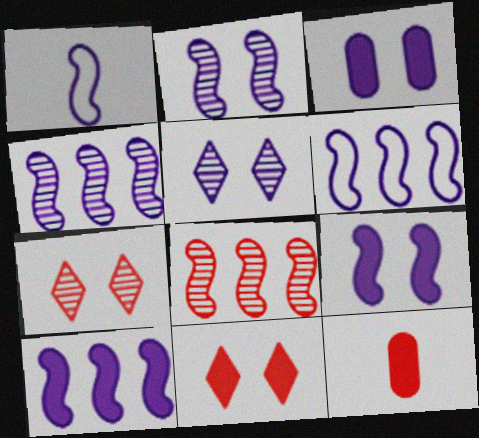[[1, 2, 10], 
[1, 4, 9], 
[4, 6, 10]]